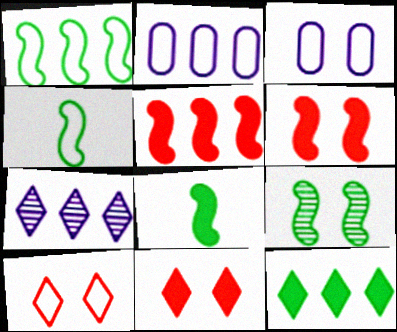[[1, 8, 9], 
[2, 4, 10], 
[3, 9, 11]]